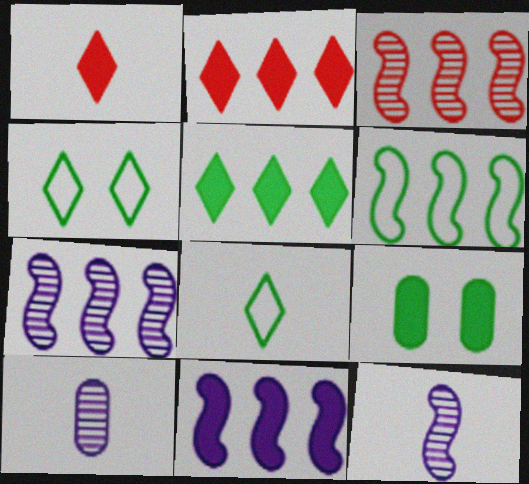[[1, 9, 11], 
[3, 6, 11]]